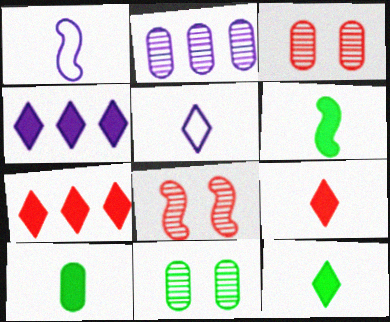[[1, 7, 11], 
[6, 10, 12]]